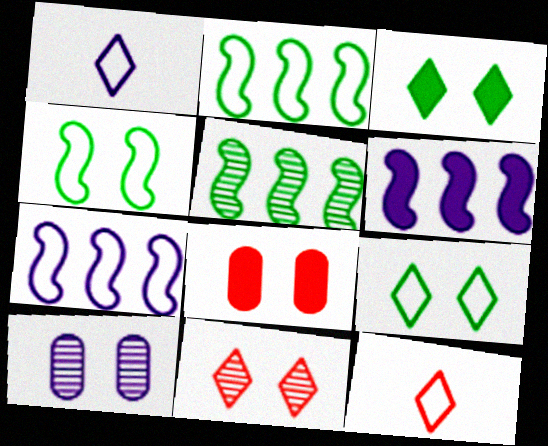[[1, 5, 8], 
[1, 6, 10]]